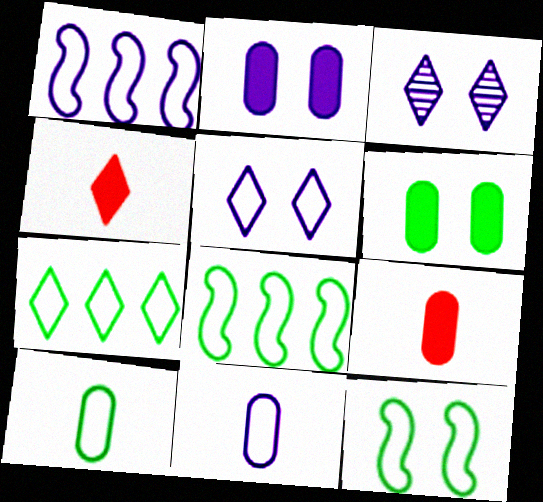[[1, 5, 11], 
[3, 4, 7], 
[3, 8, 9], 
[7, 10, 12]]